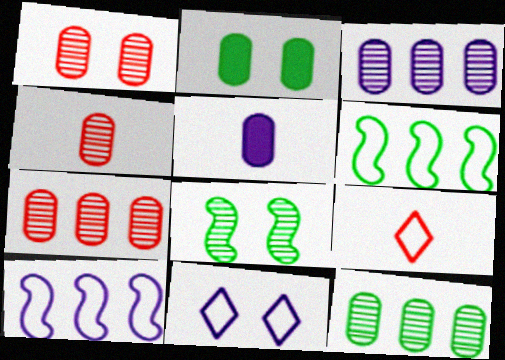[[1, 4, 7], 
[3, 7, 12]]